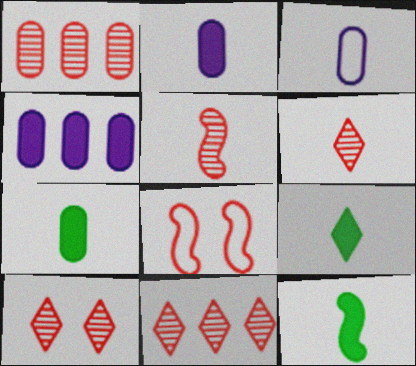[[1, 5, 10], 
[3, 5, 9], 
[3, 6, 12], 
[6, 10, 11], 
[7, 9, 12]]